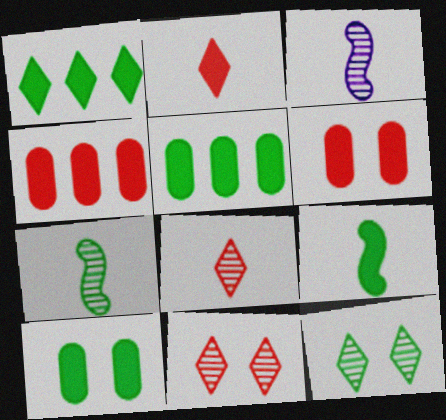[[1, 9, 10]]